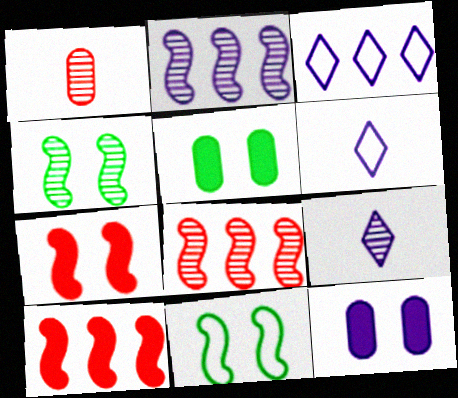[[2, 6, 12], 
[5, 6, 8]]